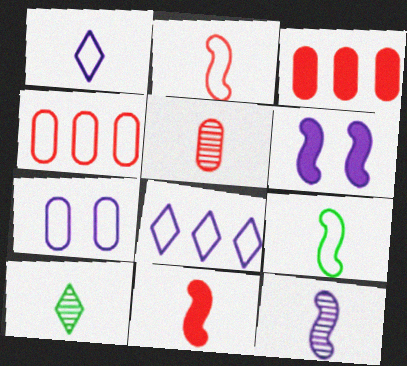[[4, 6, 10], 
[5, 10, 12], 
[9, 11, 12]]